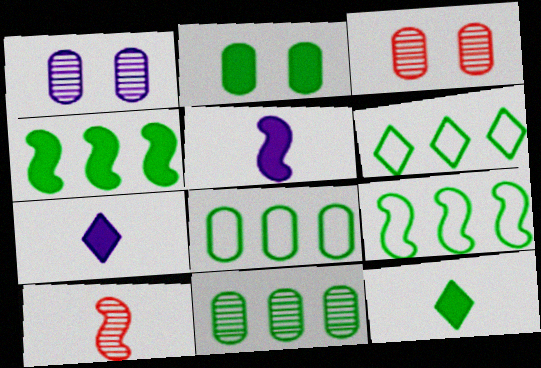[[2, 4, 12], 
[3, 5, 6], 
[3, 7, 9], 
[4, 6, 11], 
[6, 8, 9]]